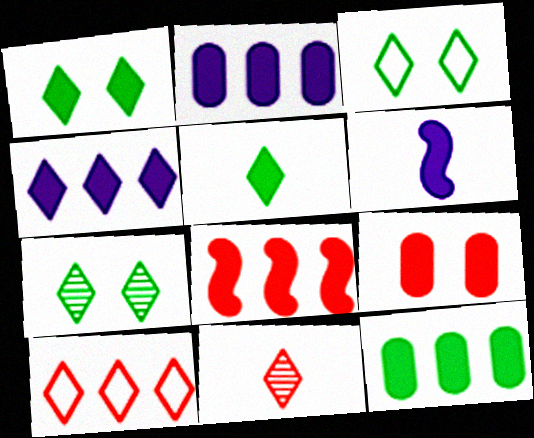[[1, 3, 7], 
[3, 4, 11], 
[4, 8, 12]]